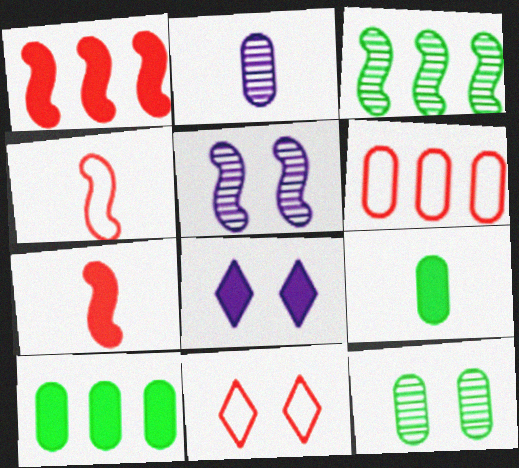[[1, 8, 9], 
[4, 6, 11], 
[7, 8, 10]]